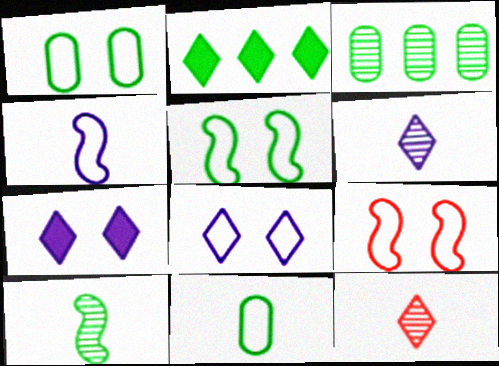[[1, 2, 10], 
[1, 8, 9], 
[2, 8, 12]]